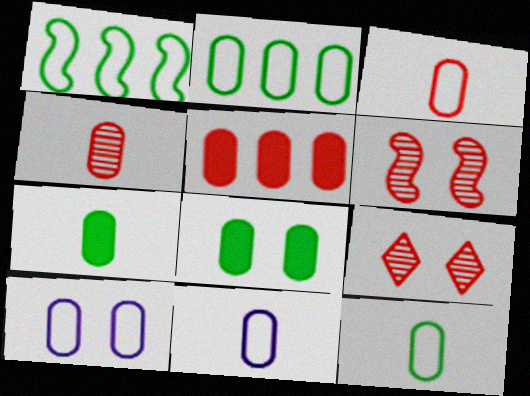[[2, 3, 10], 
[3, 11, 12], 
[4, 7, 11]]